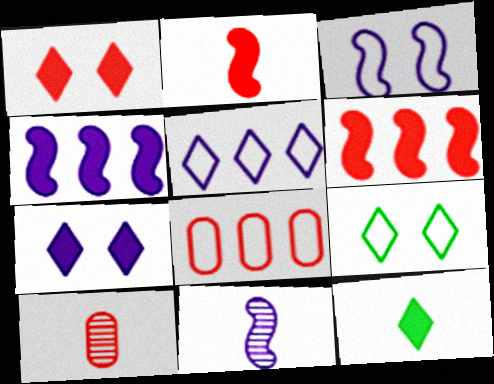[[3, 4, 11], 
[4, 9, 10]]